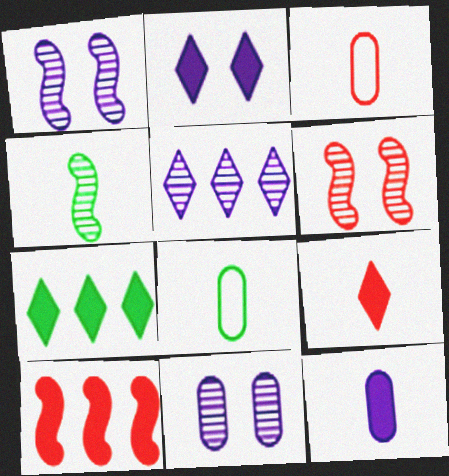[[1, 3, 7], 
[2, 7, 9]]